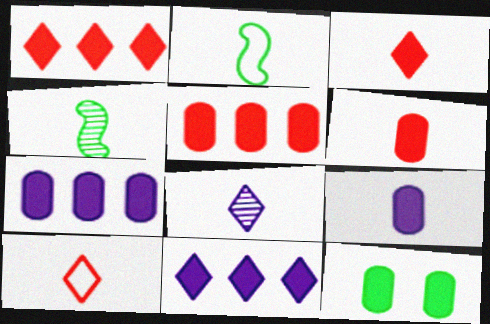[[2, 6, 8], 
[4, 9, 10], 
[5, 9, 12], 
[6, 7, 12]]